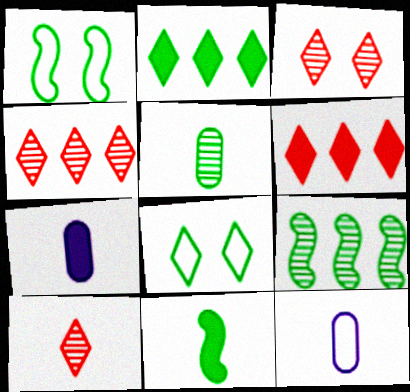[[1, 2, 5], 
[1, 4, 7], 
[1, 9, 11], 
[3, 4, 10], 
[10, 11, 12]]